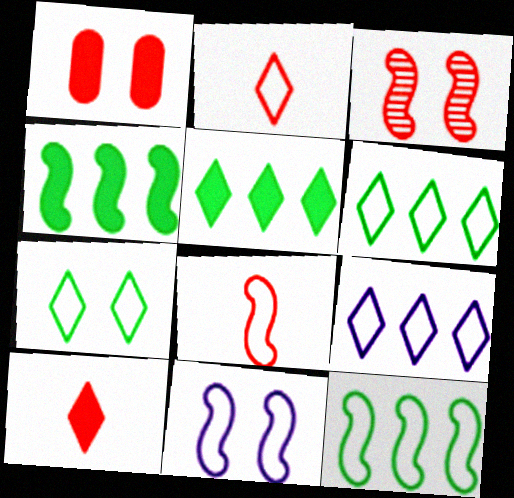[[2, 7, 9], 
[8, 11, 12]]